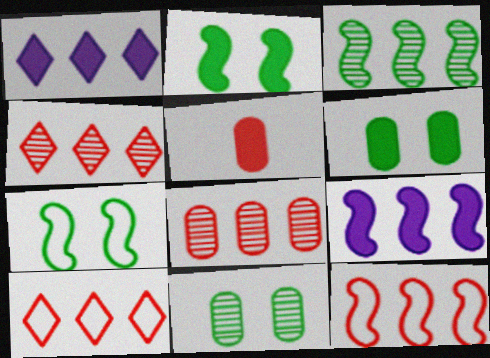[[1, 2, 5], 
[3, 9, 12]]